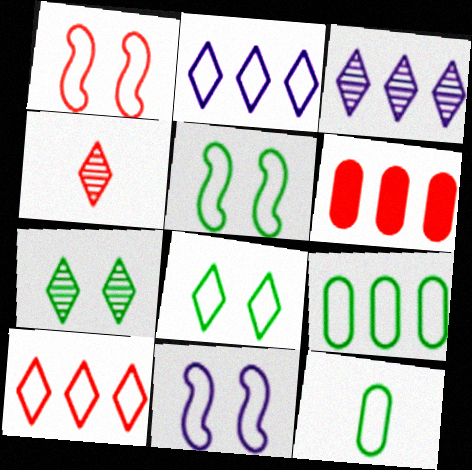[[1, 2, 12], 
[1, 4, 6], 
[1, 5, 11], 
[3, 4, 7], 
[10, 11, 12]]